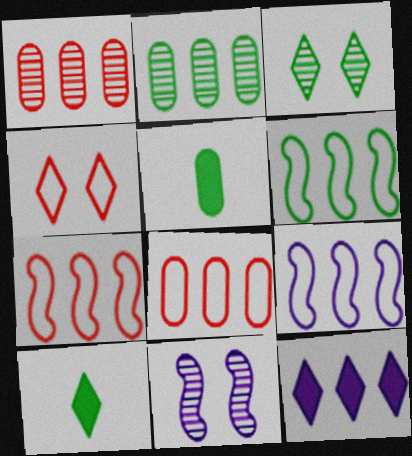[[1, 6, 12], 
[2, 7, 12], 
[3, 5, 6], 
[6, 7, 9], 
[8, 10, 11]]